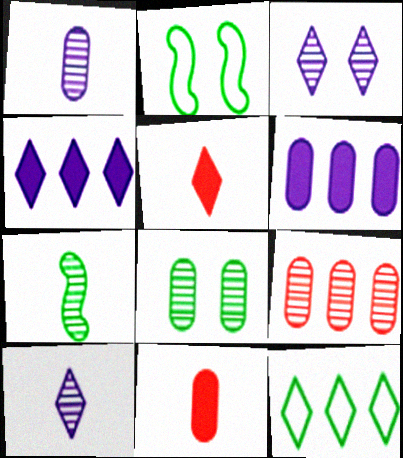[[1, 8, 9], 
[3, 5, 12], 
[3, 7, 9]]